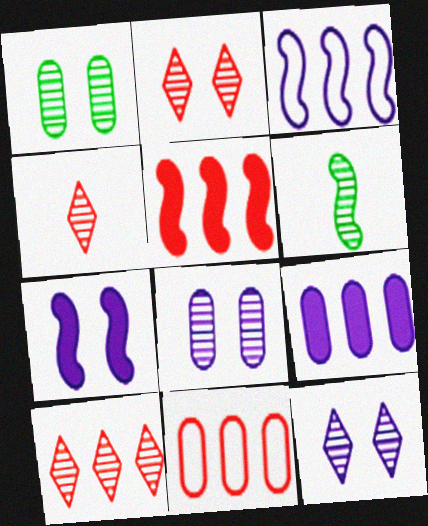[[2, 4, 10], 
[5, 10, 11], 
[6, 8, 10]]